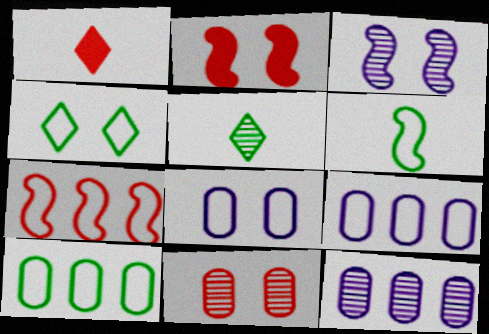[[1, 3, 10], 
[1, 7, 11], 
[2, 5, 9], 
[4, 6, 10]]